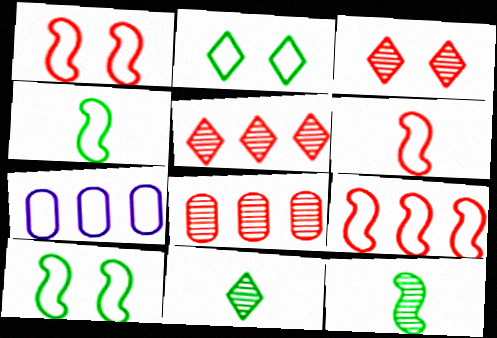[[1, 6, 9], 
[2, 6, 7]]